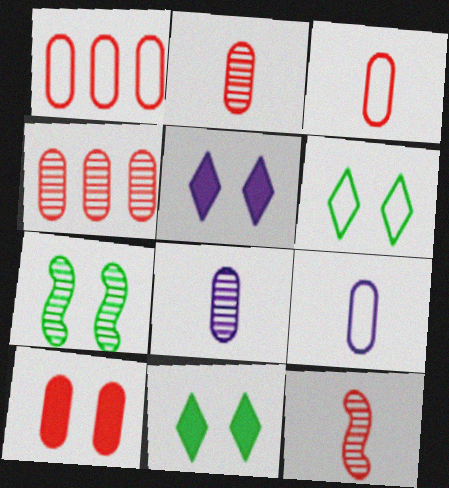[[1, 2, 10], 
[3, 4, 10]]